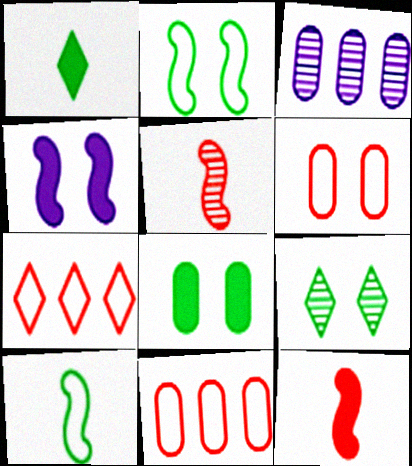[[2, 8, 9], 
[3, 5, 9], 
[4, 6, 9]]